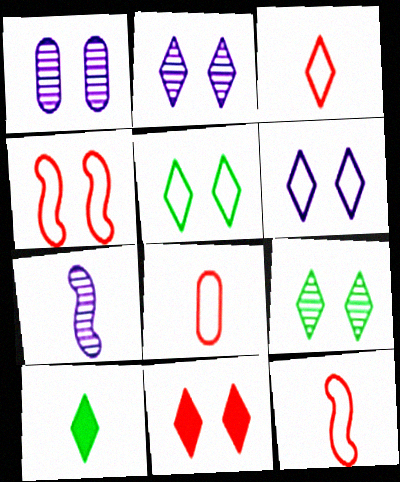[[2, 5, 11], 
[3, 8, 12], 
[6, 9, 11], 
[7, 8, 10]]